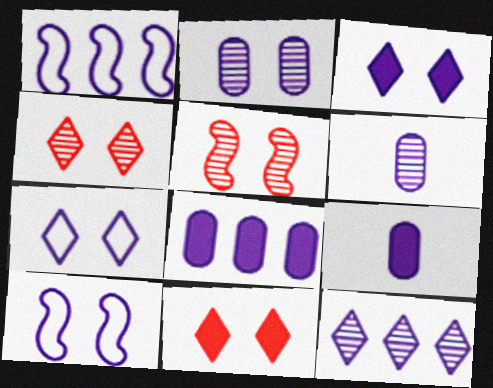[[1, 3, 6], 
[1, 8, 12], 
[2, 3, 10], 
[9, 10, 12]]